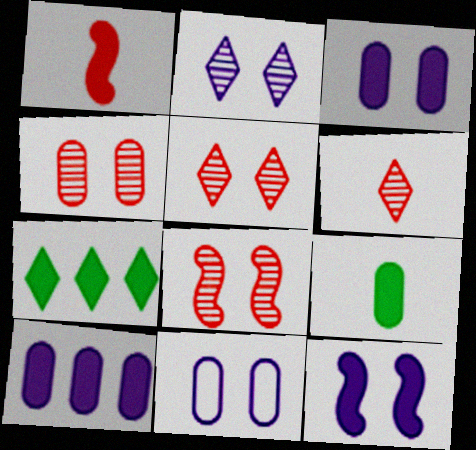[[1, 3, 7], 
[2, 11, 12], 
[4, 5, 8]]